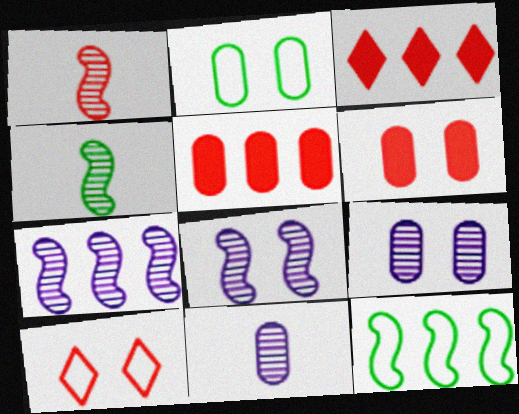[[1, 5, 10], 
[2, 5, 11], 
[2, 6, 9]]